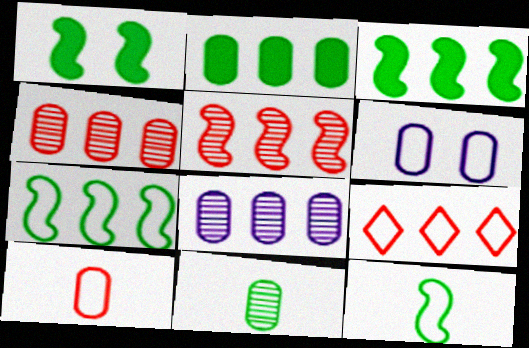[[3, 8, 9], 
[6, 9, 12]]